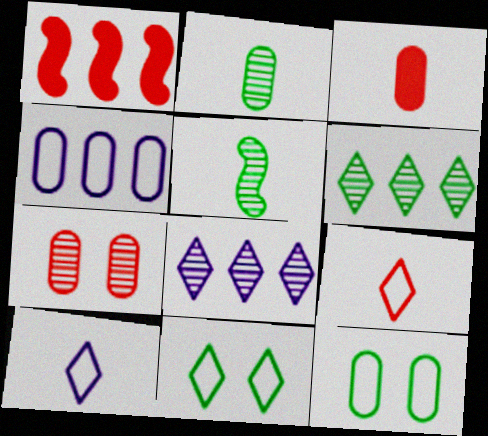[[1, 4, 6], 
[1, 7, 9], 
[3, 5, 10], 
[5, 7, 8]]